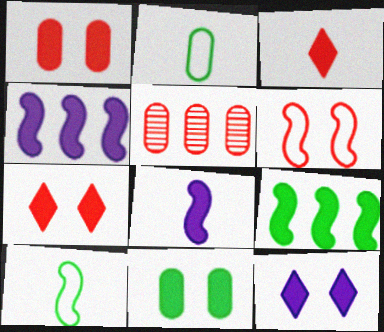[[3, 4, 11], 
[3, 5, 6], 
[5, 10, 12]]